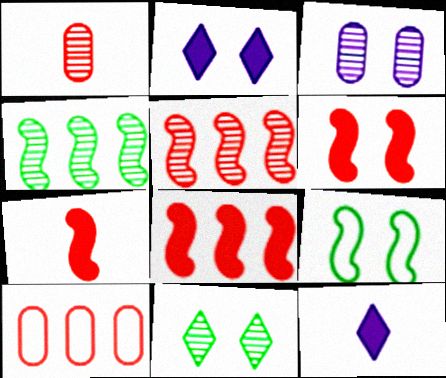[[6, 7, 8]]